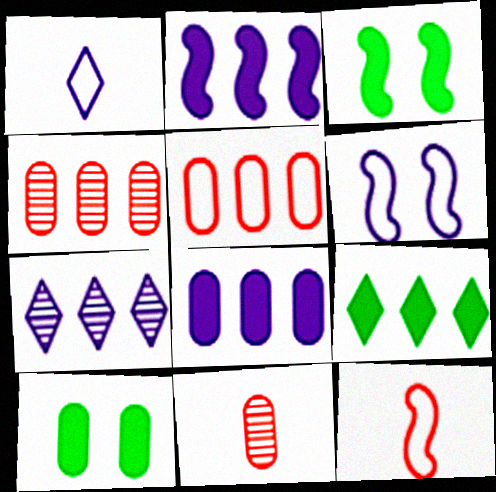[[1, 3, 4], 
[6, 9, 11], 
[7, 10, 12]]